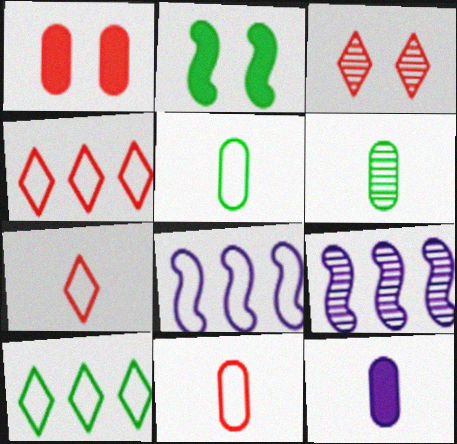[[2, 6, 10], 
[3, 6, 9], 
[6, 11, 12]]